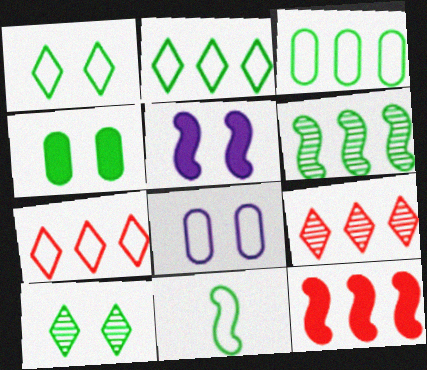[[1, 3, 11], 
[7, 8, 11]]